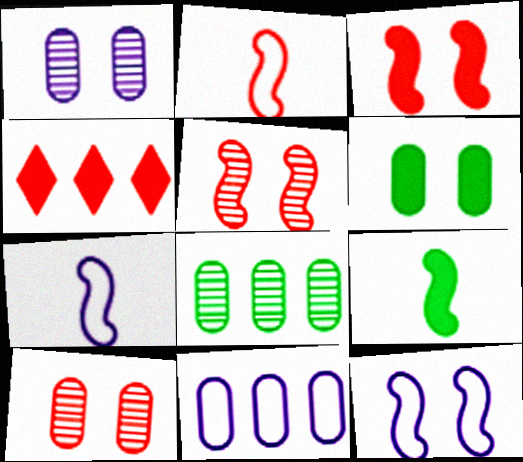[[2, 4, 10]]